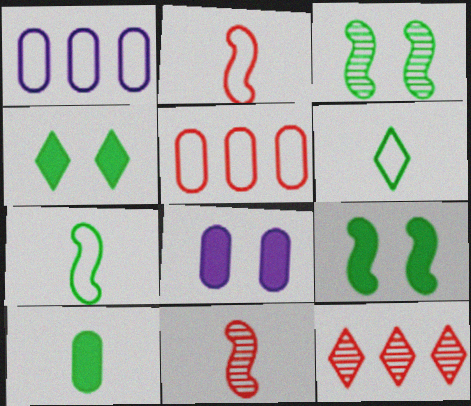[[1, 4, 11], 
[7, 8, 12]]